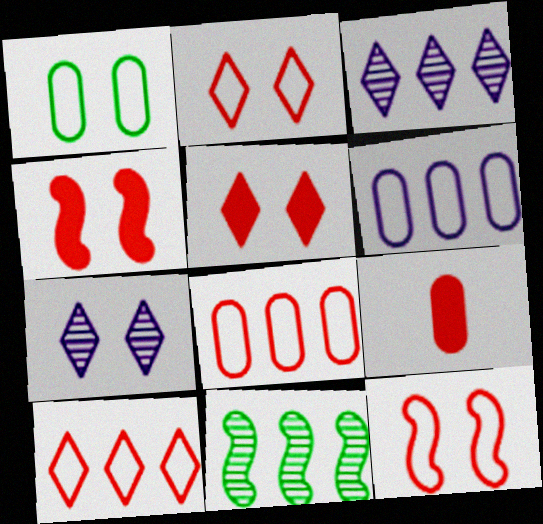[[1, 4, 7]]